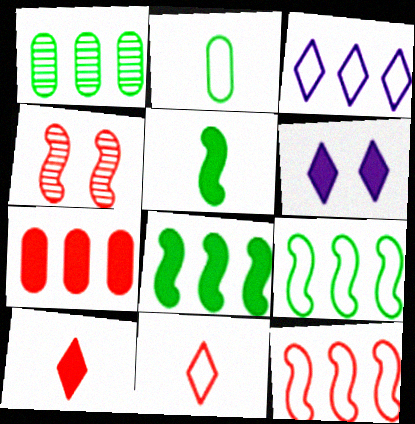[[4, 7, 11], 
[5, 6, 7]]